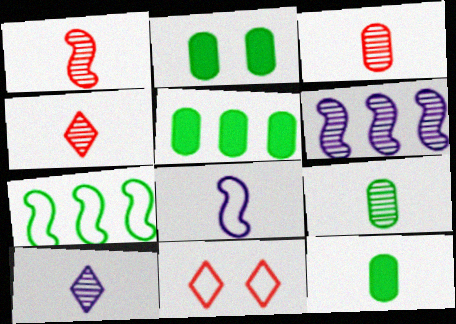[[1, 3, 4], 
[1, 9, 10], 
[2, 5, 12], 
[4, 8, 12], 
[6, 11, 12]]